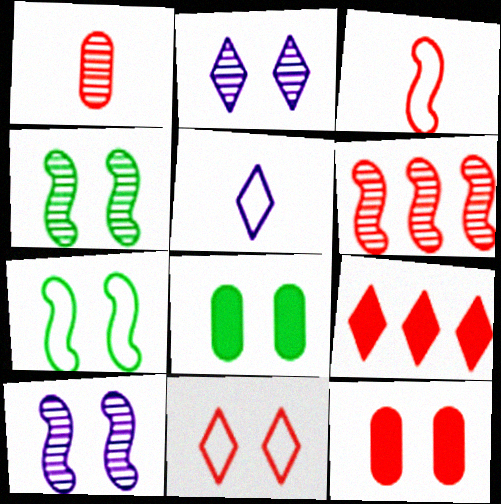[[2, 7, 12], 
[5, 6, 8], 
[8, 10, 11]]